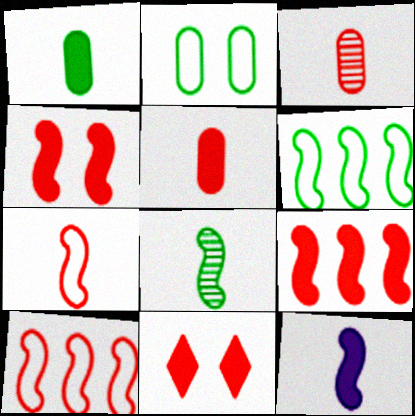[[3, 10, 11], 
[5, 9, 11], 
[7, 8, 12]]